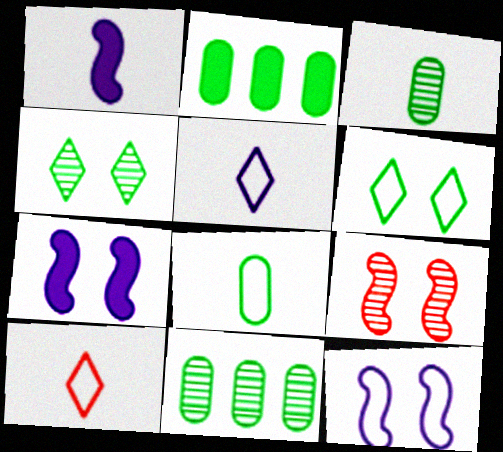[[1, 3, 10], 
[2, 5, 9], 
[7, 10, 11]]